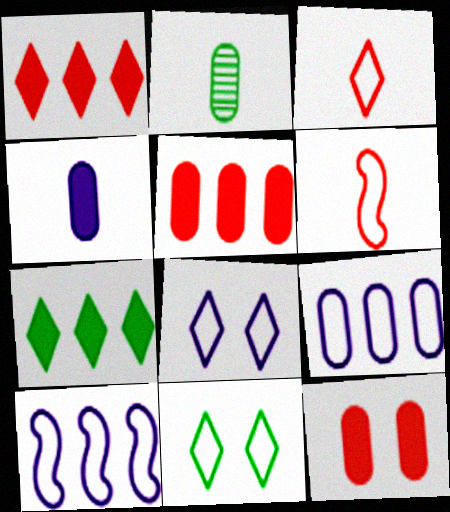[[2, 9, 12], 
[6, 9, 11]]